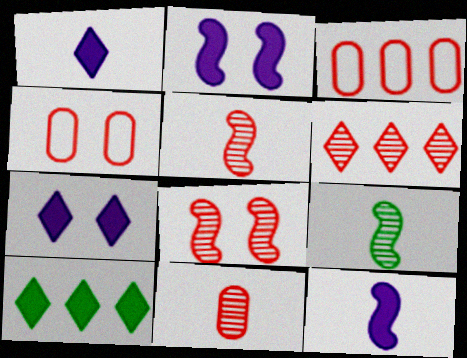[[3, 7, 9], 
[6, 8, 11]]